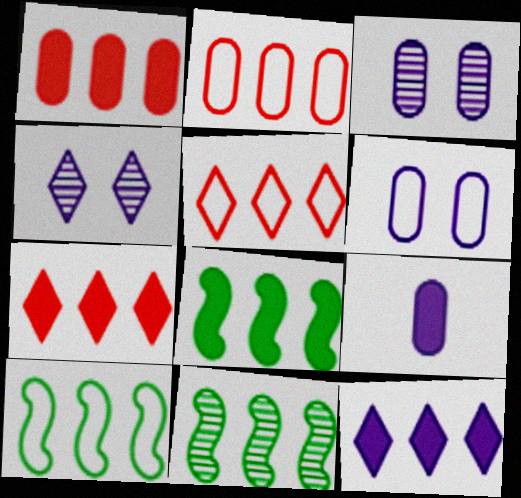[[1, 8, 12], 
[2, 11, 12], 
[8, 10, 11]]